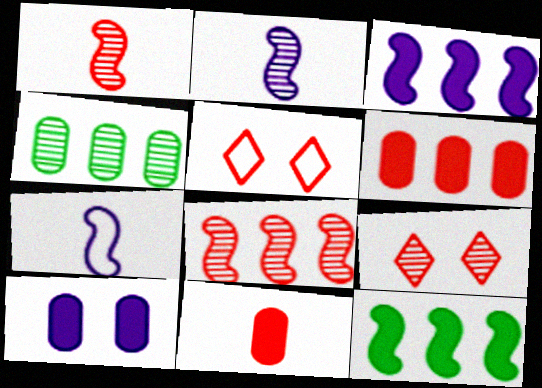[[1, 5, 6], 
[2, 4, 9], 
[5, 8, 11]]